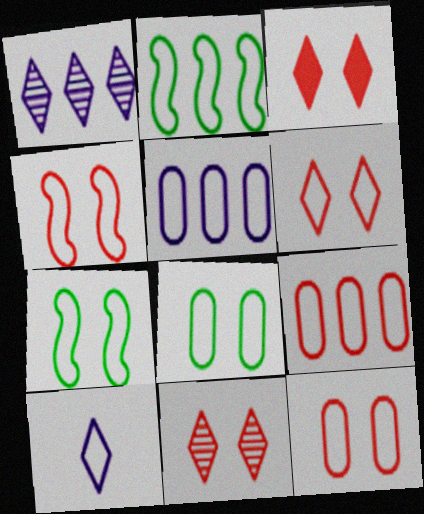[[2, 10, 12], 
[3, 6, 11], 
[4, 6, 12], 
[7, 9, 10]]